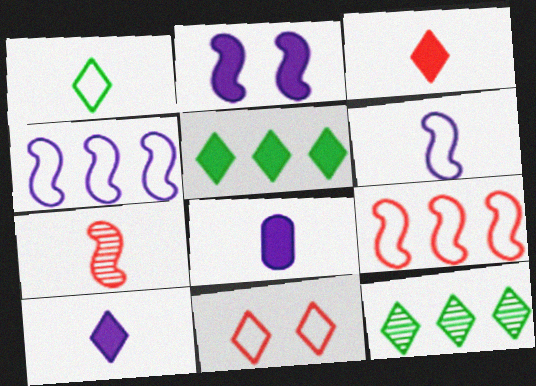[[1, 7, 8], 
[10, 11, 12]]